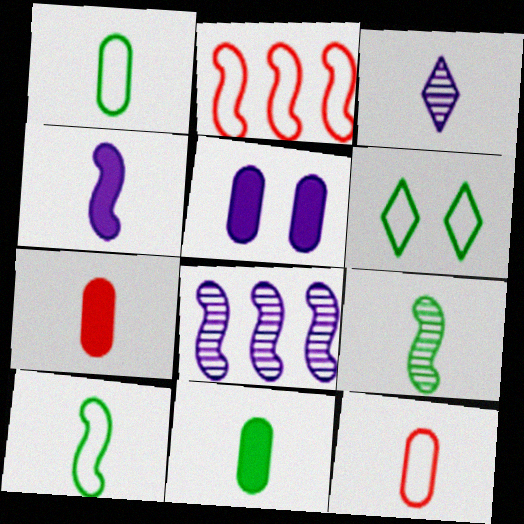[[3, 7, 10], 
[6, 7, 8]]